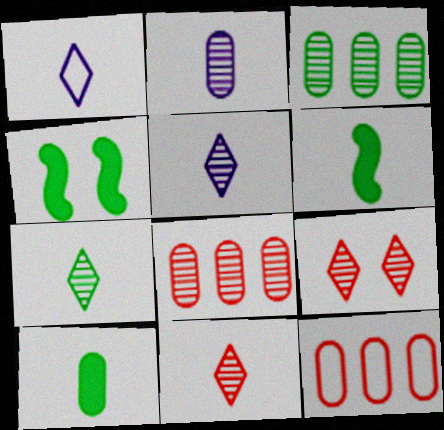[[1, 4, 8], 
[4, 5, 12], 
[5, 7, 11]]